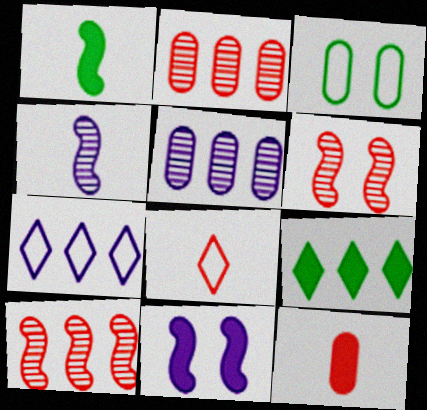[[3, 5, 12], 
[9, 11, 12]]